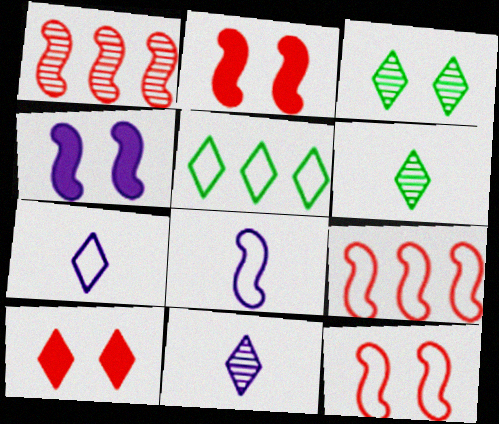[[5, 10, 11]]